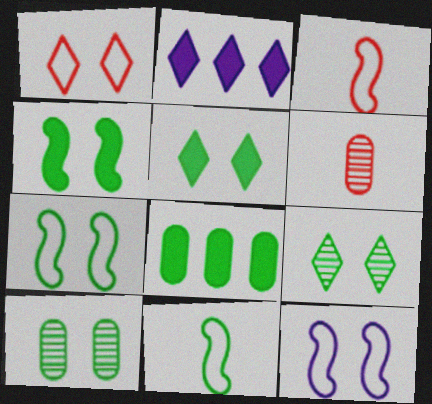[[2, 3, 10], 
[2, 6, 7], 
[5, 7, 10], 
[8, 9, 11]]